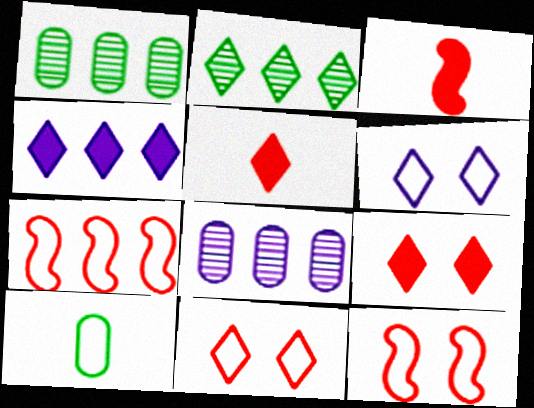[[1, 3, 6], 
[1, 4, 7], 
[2, 5, 6], 
[6, 7, 10]]